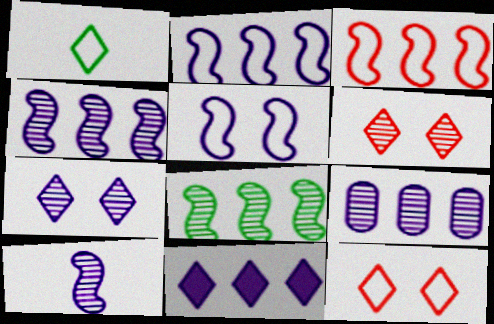[[1, 6, 11], 
[2, 9, 11], 
[7, 9, 10]]